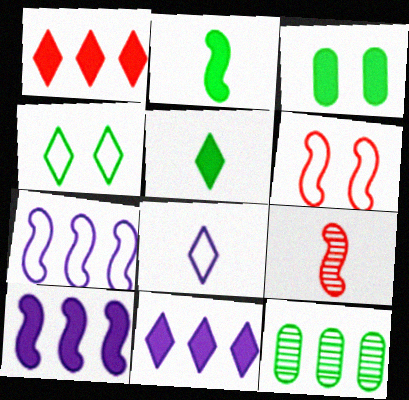[[1, 7, 12], 
[2, 4, 12]]